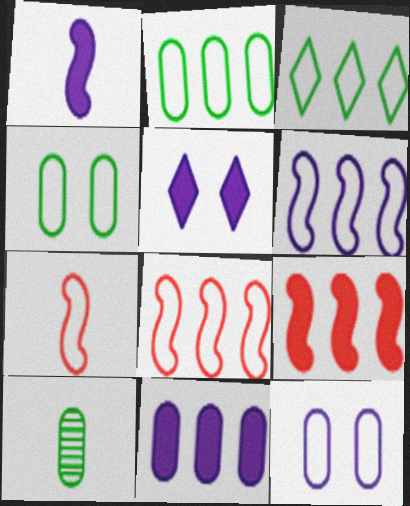[[1, 5, 11], 
[3, 7, 12], 
[5, 8, 10]]